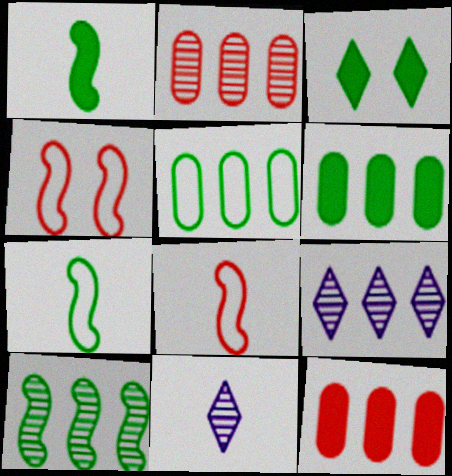[[1, 3, 6], 
[2, 9, 10], 
[4, 6, 11]]